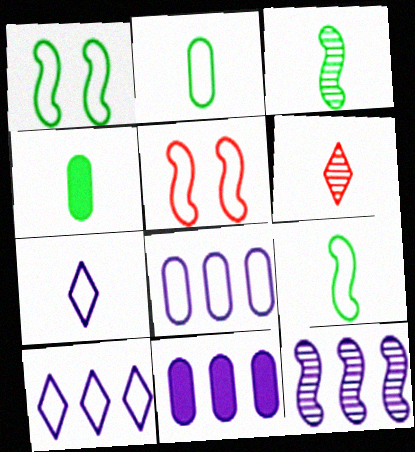[[1, 6, 11], 
[2, 5, 10], 
[10, 11, 12]]